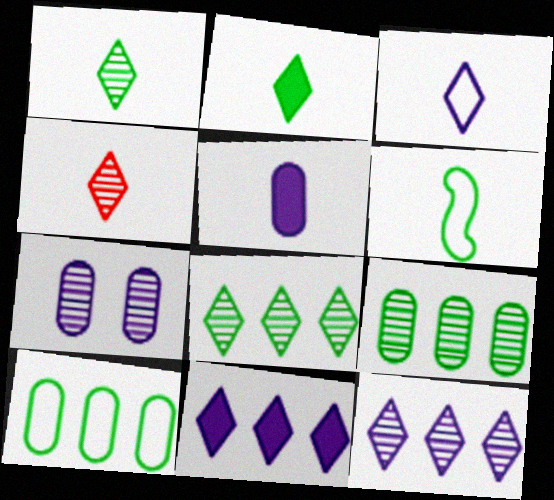[[2, 3, 4], 
[4, 5, 6]]